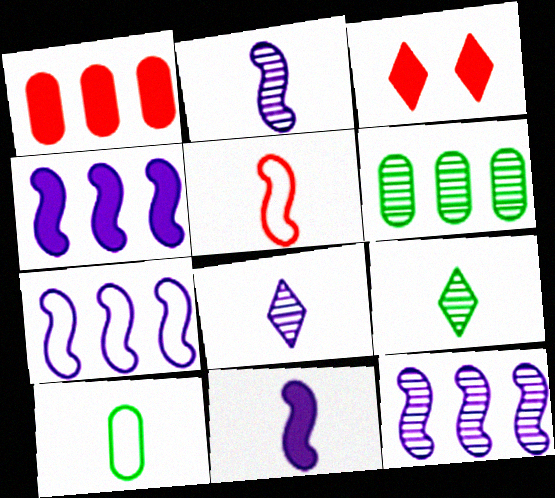[[3, 10, 12], 
[4, 7, 12]]